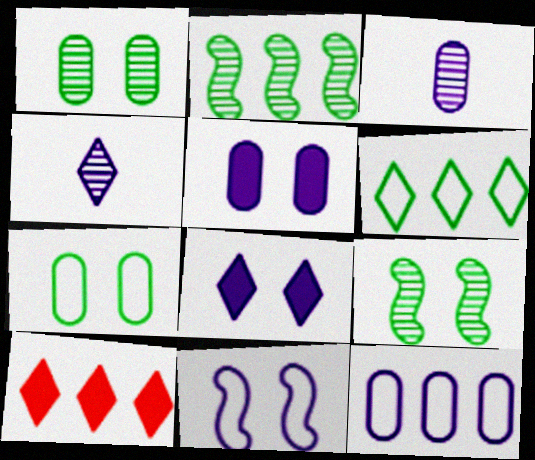[[2, 10, 12], 
[3, 5, 12]]